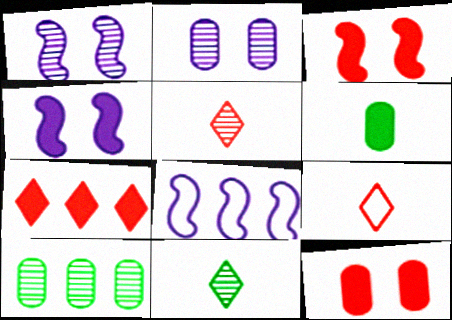[[1, 5, 10], 
[4, 6, 7], 
[4, 9, 10], 
[7, 8, 10], 
[8, 11, 12]]